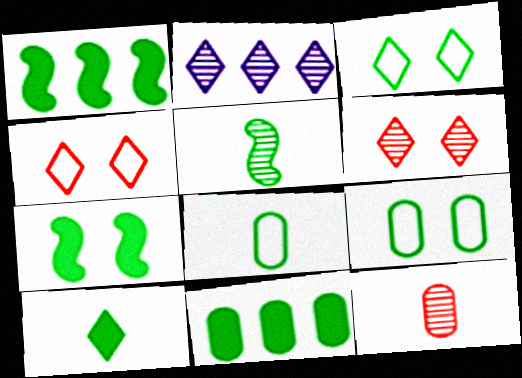[[2, 4, 10], 
[3, 5, 11], 
[5, 8, 10], 
[7, 10, 11]]